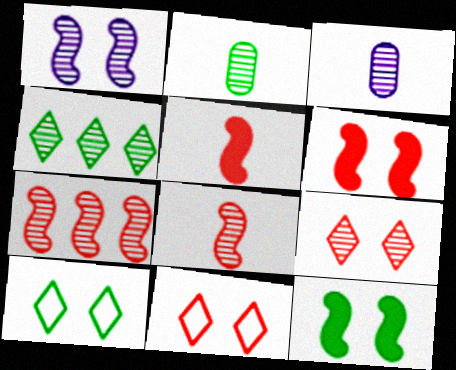[]